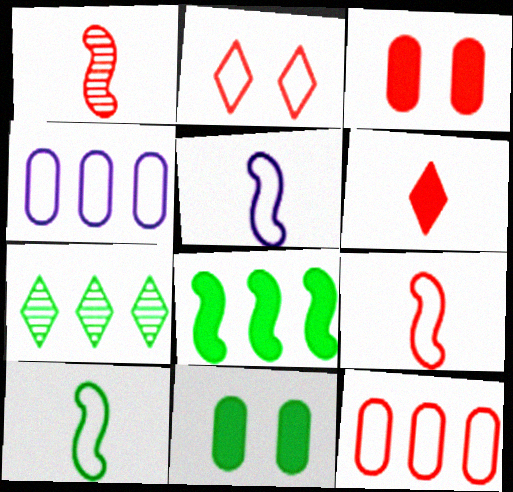[[2, 4, 10], 
[2, 9, 12], 
[3, 5, 7], 
[5, 9, 10], 
[7, 10, 11]]